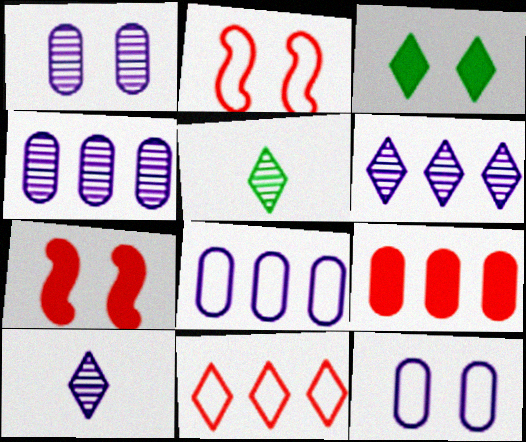[[1, 2, 3], 
[3, 10, 11], 
[5, 7, 8]]